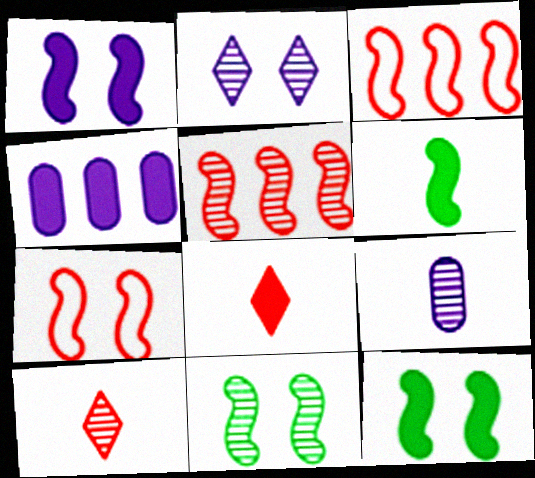[[1, 7, 11], 
[4, 8, 12]]